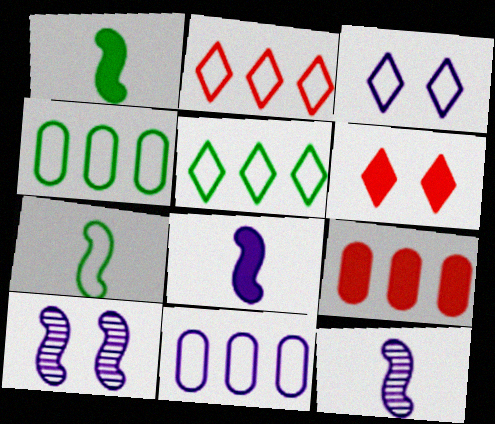[[4, 6, 12]]